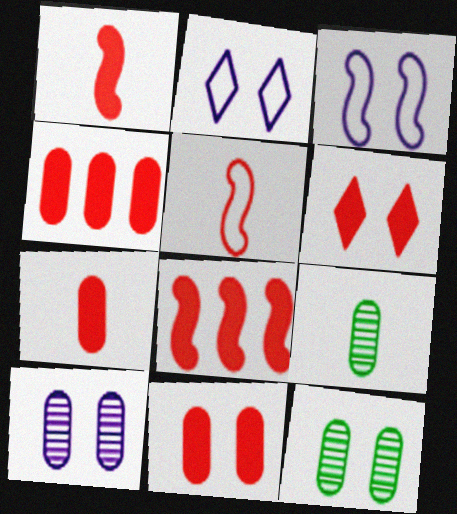[[1, 4, 6], 
[2, 8, 9], 
[3, 6, 12], 
[4, 7, 11], 
[6, 7, 8]]